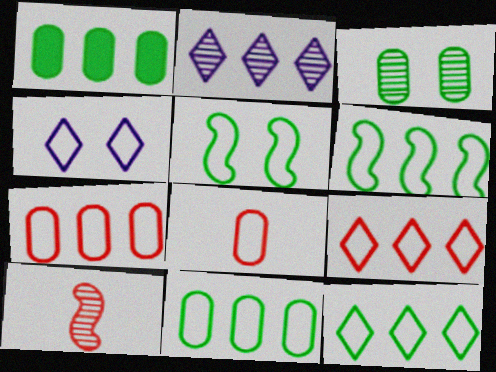[[1, 4, 10], 
[2, 3, 10], 
[4, 6, 8], 
[6, 11, 12]]